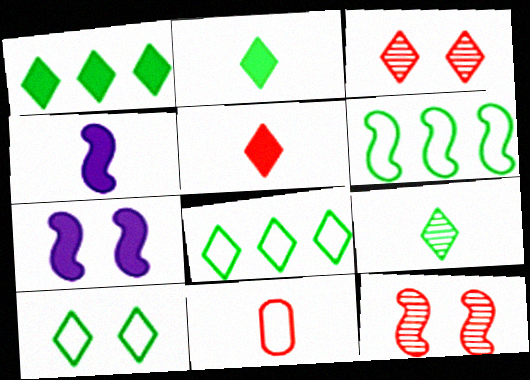[[1, 9, 10], 
[4, 6, 12], 
[4, 9, 11]]